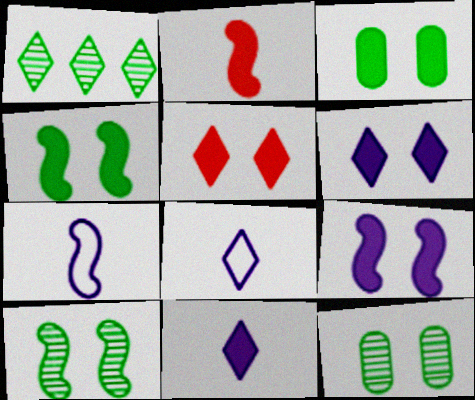[[1, 5, 8], 
[3, 5, 9]]